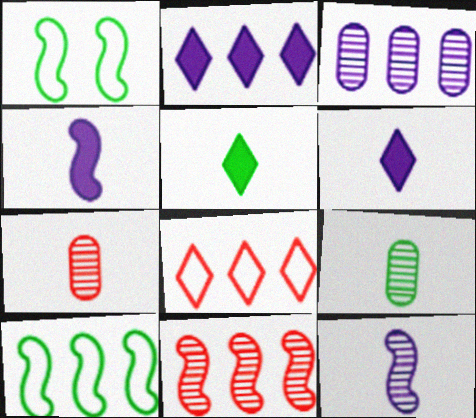[[1, 2, 7], 
[1, 4, 11]]